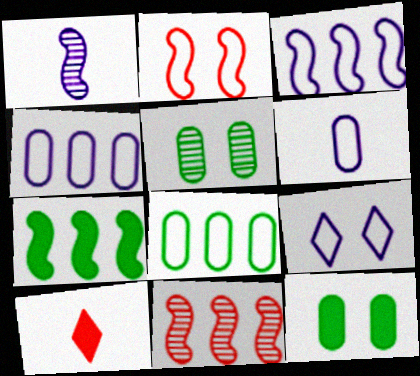[[1, 2, 7], 
[3, 5, 10], 
[3, 6, 9], 
[3, 7, 11]]